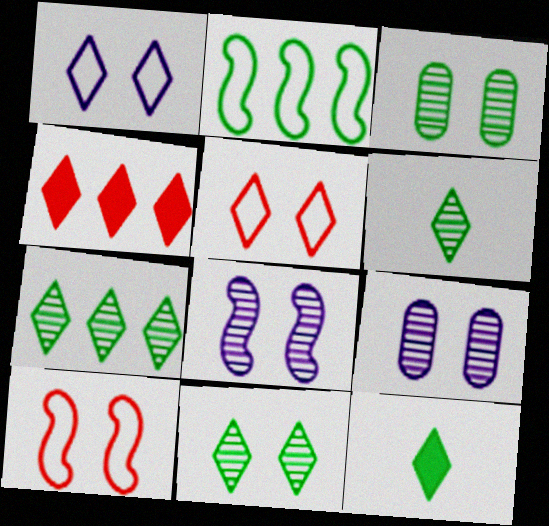[[1, 4, 6], 
[2, 3, 12], 
[6, 7, 11]]